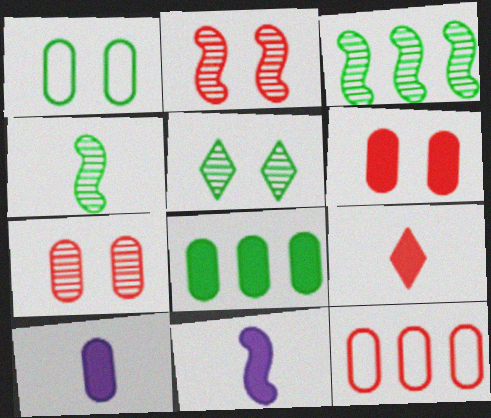[[2, 9, 12], 
[5, 11, 12], 
[6, 8, 10]]